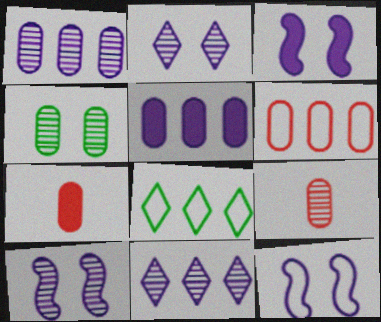[[1, 4, 9], 
[3, 8, 9], 
[3, 10, 12], 
[7, 8, 10]]